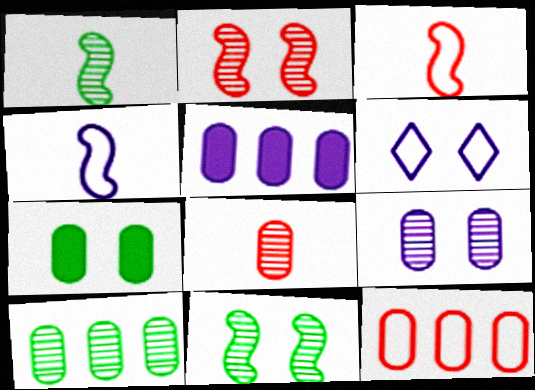[[2, 6, 7], 
[5, 10, 12], 
[8, 9, 10]]